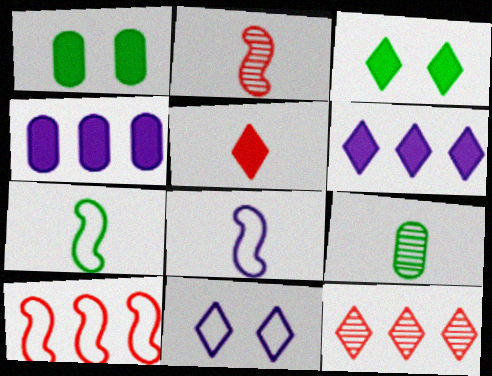[[1, 8, 12], 
[3, 5, 6], 
[5, 8, 9]]